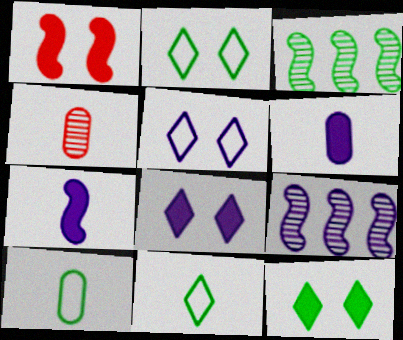[[3, 10, 12], 
[4, 6, 10], 
[4, 7, 11], 
[5, 6, 9]]